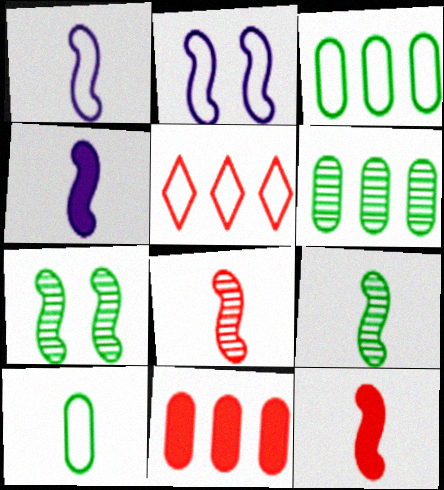[[1, 9, 12], 
[2, 5, 10]]